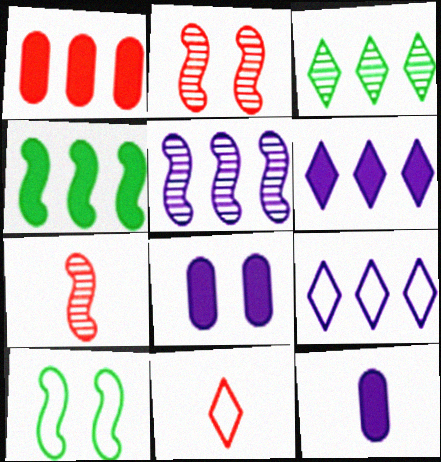[[1, 2, 11], 
[1, 4, 6]]